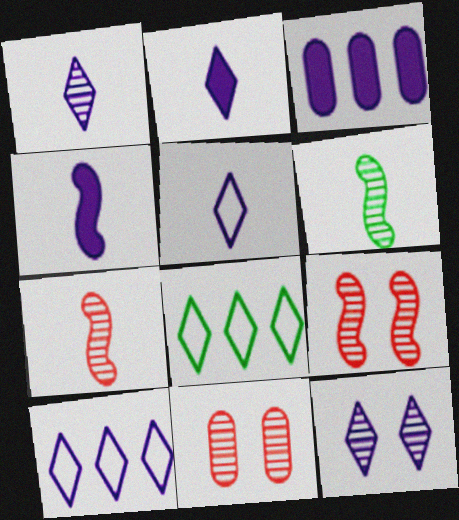[[1, 2, 5], 
[2, 10, 12], 
[4, 8, 11]]